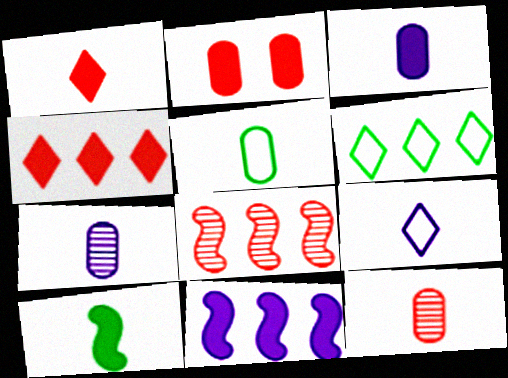[[1, 3, 10], 
[3, 5, 12], 
[9, 10, 12]]